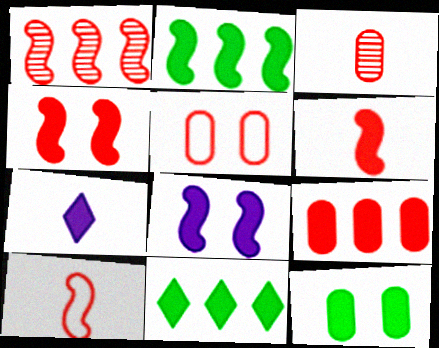[[1, 4, 10], 
[2, 6, 8], 
[3, 5, 9]]